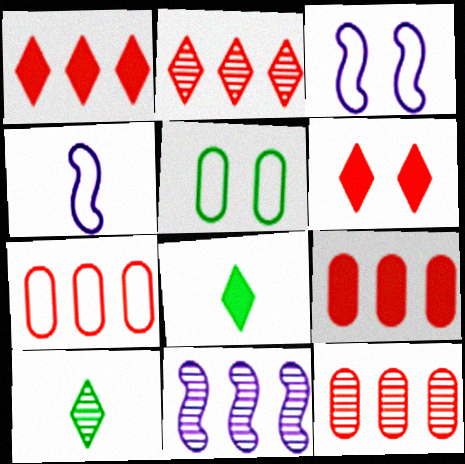[[3, 8, 12], 
[3, 9, 10], 
[7, 9, 12]]